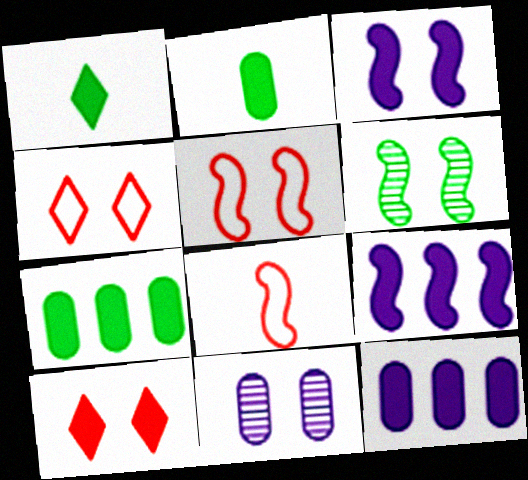[[2, 9, 10], 
[3, 5, 6], 
[6, 8, 9]]